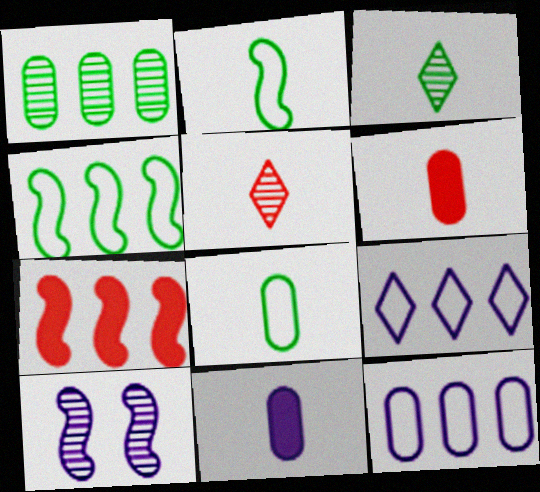[[1, 5, 10], 
[1, 7, 9], 
[2, 5, 11], 
[2, 7, 10], 
[9, 10, 11]]